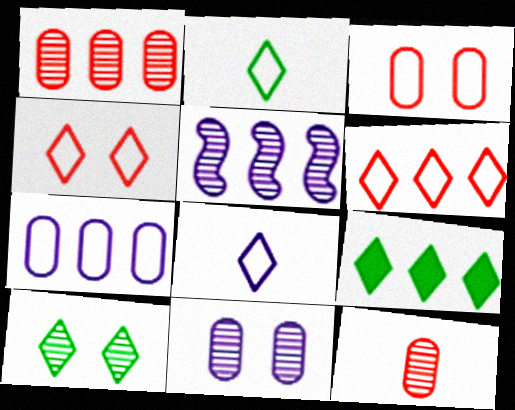[[2, 9, 10], 
[5, 10, 12]]